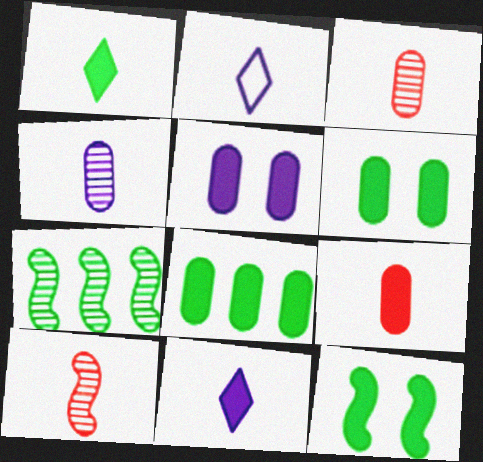[[1, 8, 12], 
[5, 8, 9]]